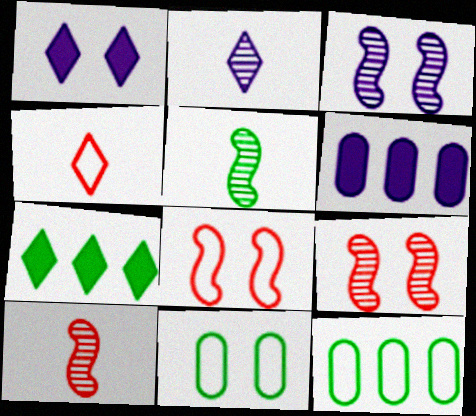[[1, 9, 11], 
[1, 10, 12], 
[5, 7, 11]]